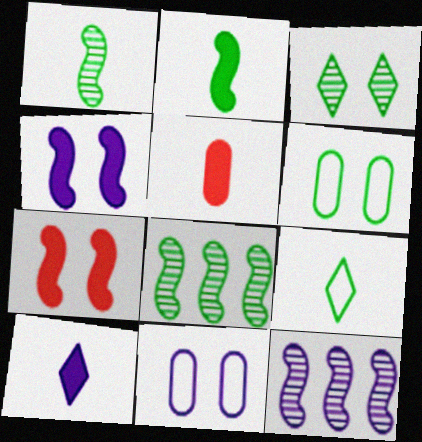[[2, 5, 10], 
[3, 7, 11], 
[10, 11, 12]]